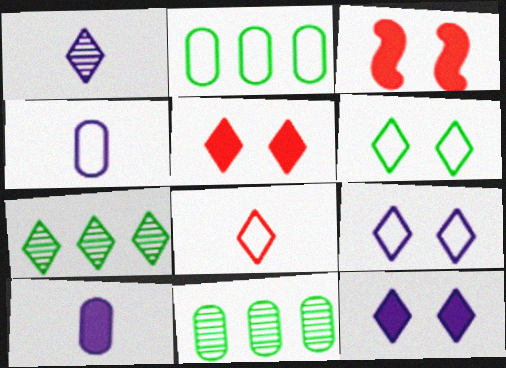[[1, 2, 3], 
[3, 4, 7], 
[7, 8, 12]]